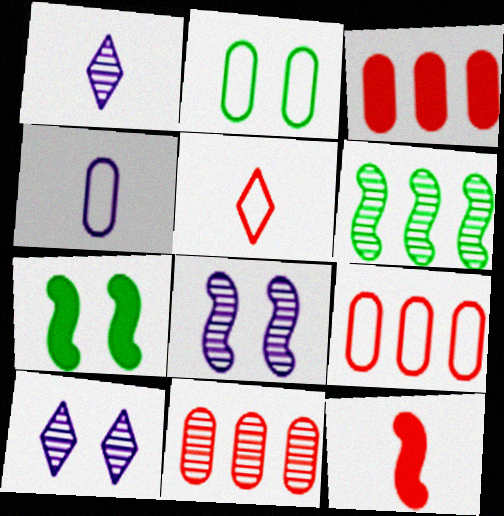[[1, 7, 9], 
[2, 4, 9], 
[3, 9, 11]]